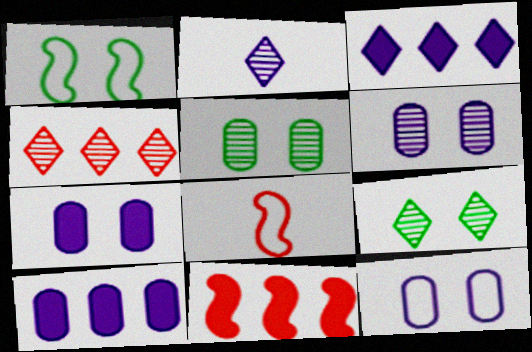[[2, 4, 9], 
[3, 5, 8], 
[6, 7, 12], 
[8, 9, 10]]